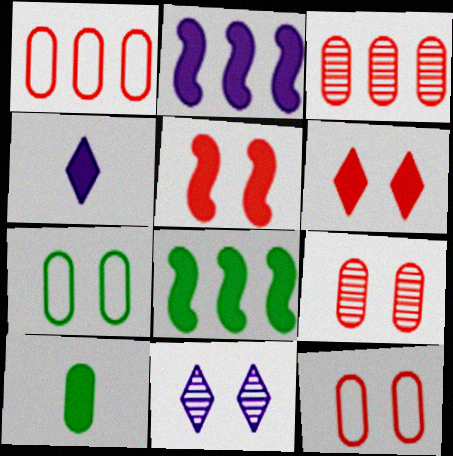[[2, 6, 10], 
[5, 7, 11]]